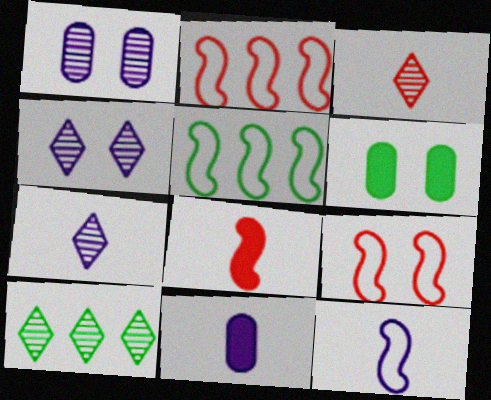[[2, 6, 7], 
[3, 4, 10], 
[4, 6, 9], 
[5, 9, 12], 
[7, 11, 12], 
[9, 10, 11]]